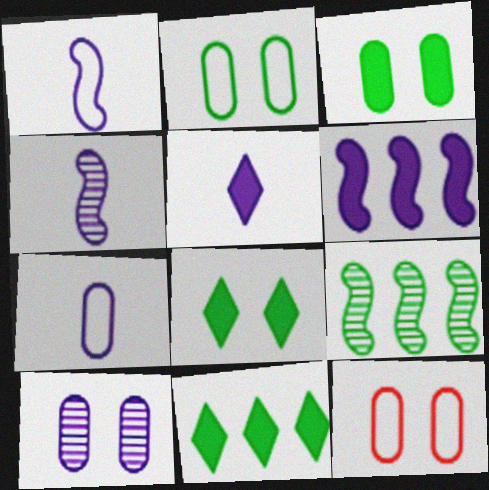[[3, 10, 12], 
[4, 5, 7], 
[4, 11, 12], 
[5, 9, 12]]